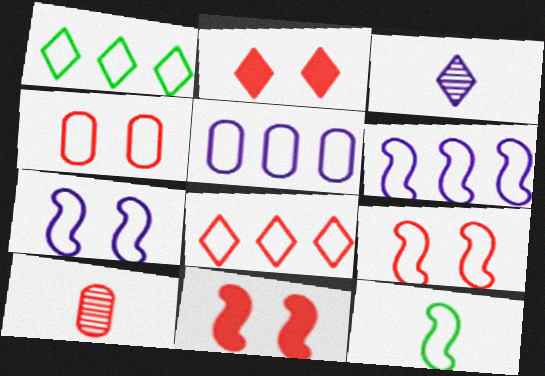[[1, 2, 3], 
[6, 9, 12], 
[8, 10, 11]]